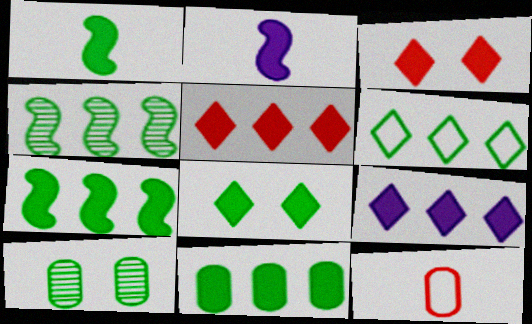[[1, 6, 10], 
[1, 8, 11], 
[2, 3, 11], 
[4, 6, 11]]